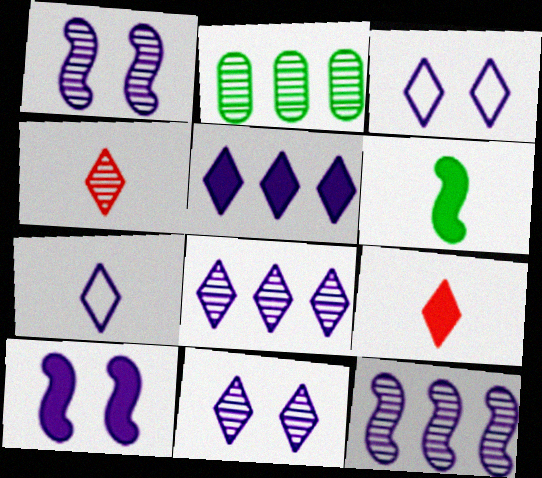[[1, 2, 4], 
[5, 7, 11]]